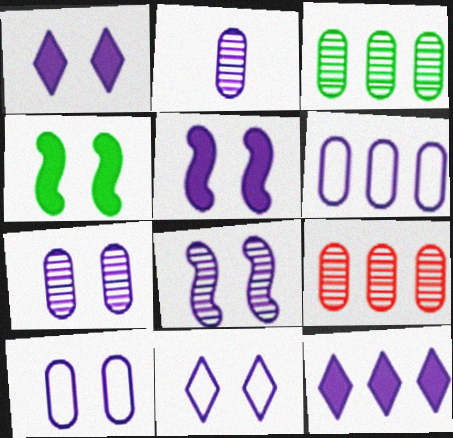[[1, 8, 10], 
[5, 7, 11]]